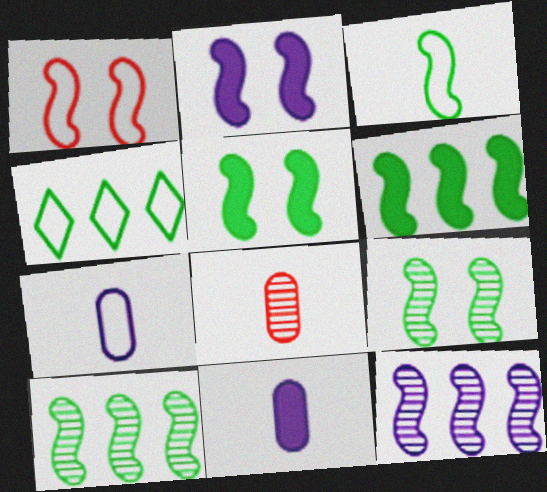[[1, 2, 9], 
[1, 4, 7], 
[2, 4, 8], 
[3, 5, 10], 
[3, 6, 9]]